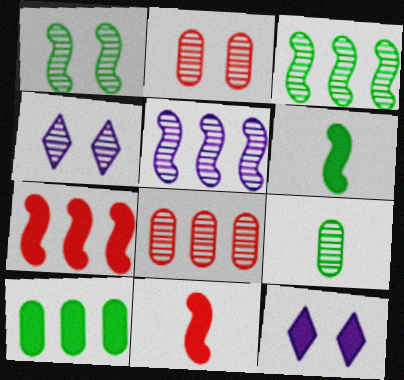[[1, 2, 4], 
[10, 11, 12]]